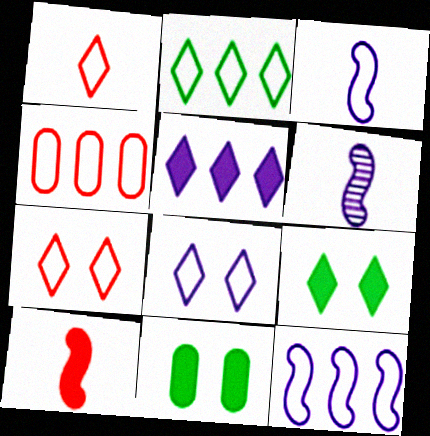[[1, 2, 8], 
[2, 4, 12], 
[4, 6, 9], 
[5, 10, 11]]